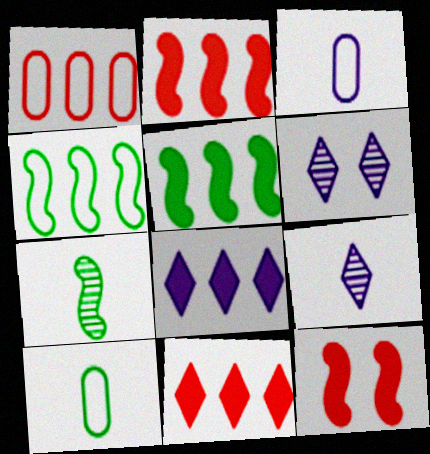[[2, 6, 10]]